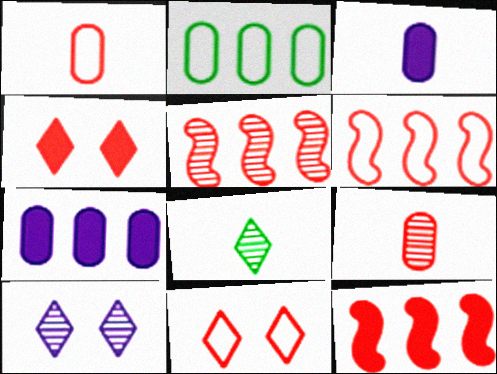[[1, 4, 5], 
[1, 6, 11], 
[4, 6, 9], 
[5, 6, 12], 
[9, 11, 12]]